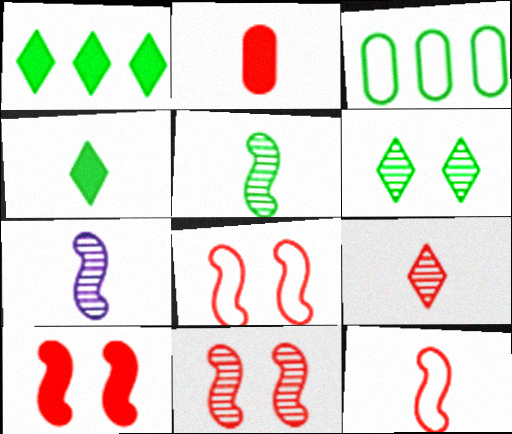[[2, 9, 12], 
[8, 10, 11]]